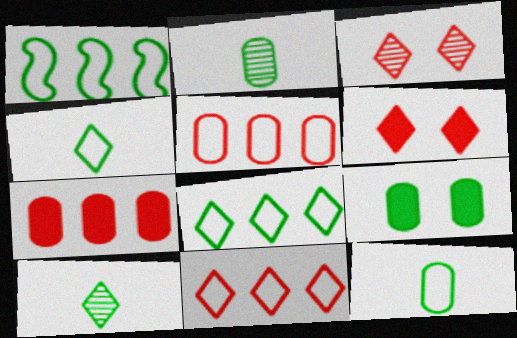[[1, 9, 10]]